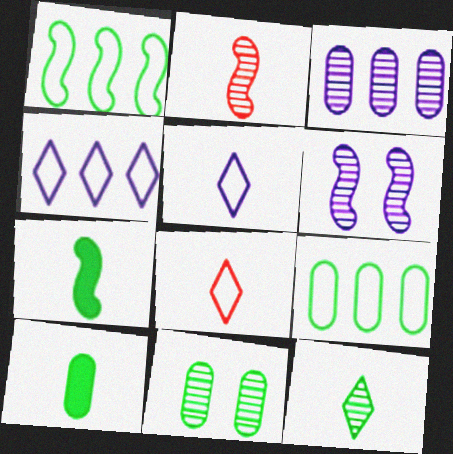[[2, 5, 10], 
[9, 10, 11]]